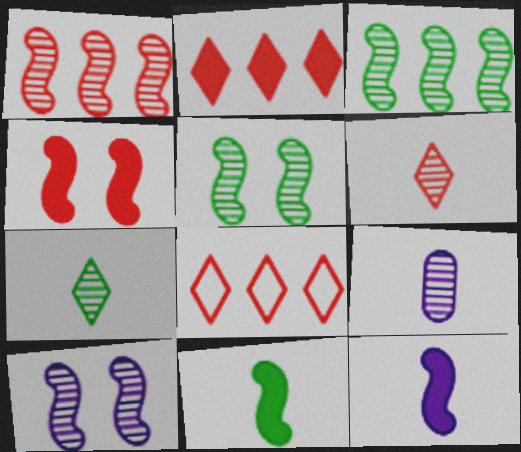[]